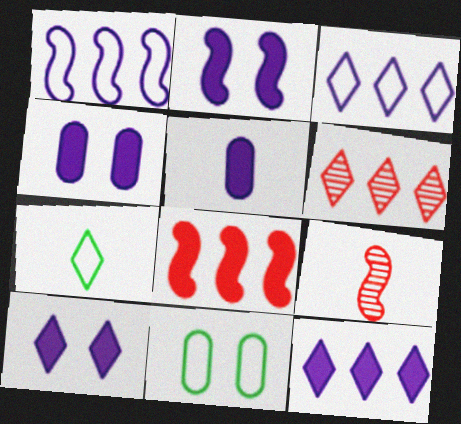[[2, 4, 10], 
[2, 5, 12], 
[5, 7, 9], 
[6, 7, 10], 
[9, 11, 12]]